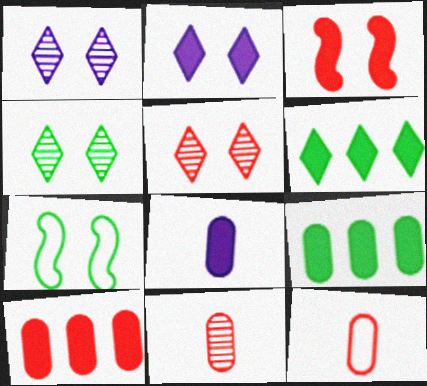[[1, 4, 5], 
[3, 6, 8]]